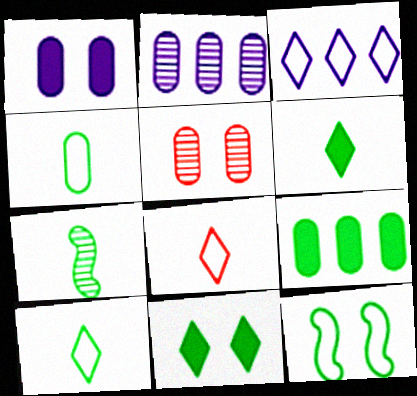[[4, 6, 7]]